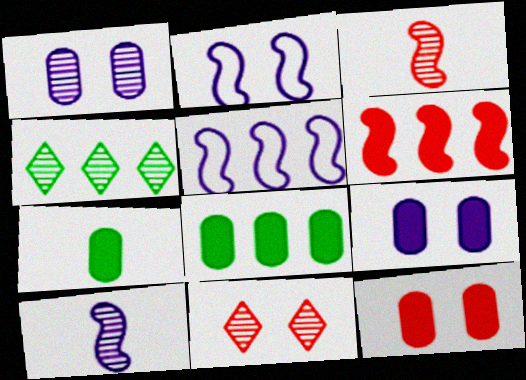[[1, 3, 4], 
[5, 7, 11]]